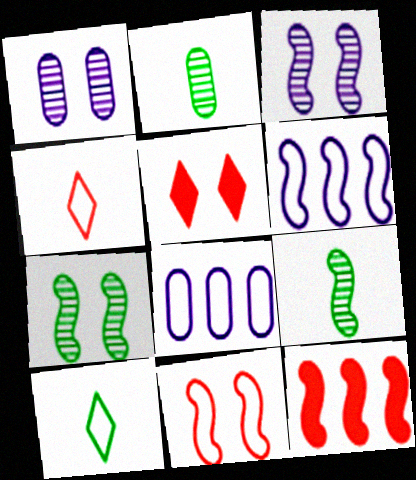[[1, 10, 12], 
[2, 5, 6], 
[5, 8, 9], 
[8, 10, 11]]